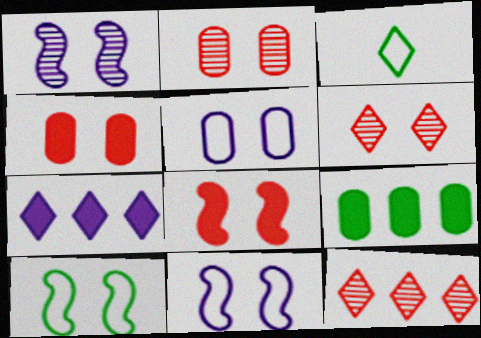[[1, 8, 10], 
[3, 6, 7]]